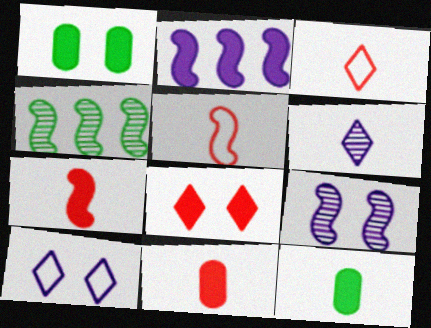[[2, 8, 12], 
[4, 10, 11], 
[5, 6, 12]]